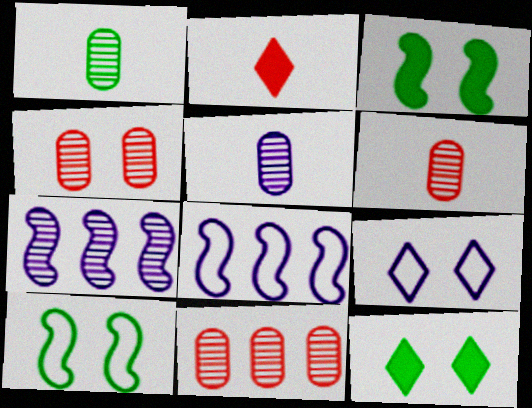[[1, 5, 6], 
[3, 4, 9], 
[4, 6, 11], 
[6, 8, 12]]